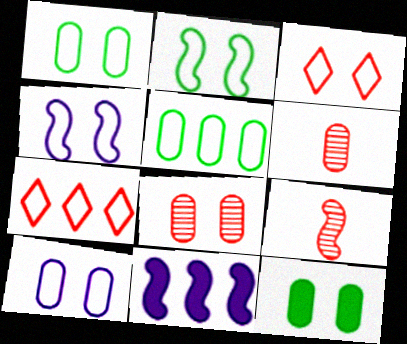[[1, 3, 4], 
[2, 3, 10], 
[2, 9, 11], 
[8, 10, 12]]